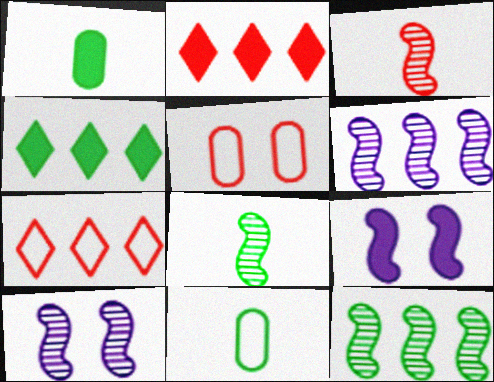[[1, 2, 9], 
[1, 7, 10], 
[2, 3, 5], 
[2, 10, 11], 
[3, 10, 12]]